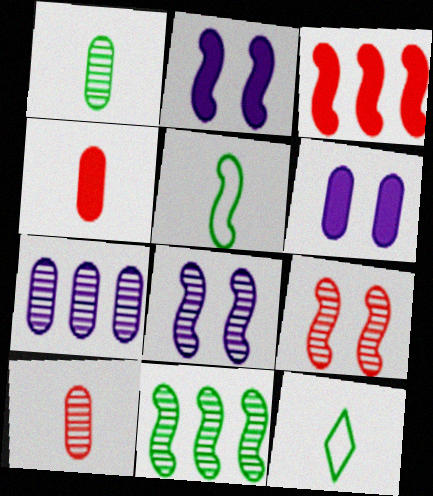[[3, 5, 8]]